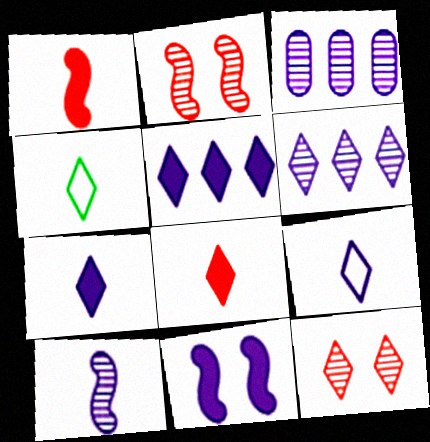[[3, 9, 11], 
[4, 5, 12]]